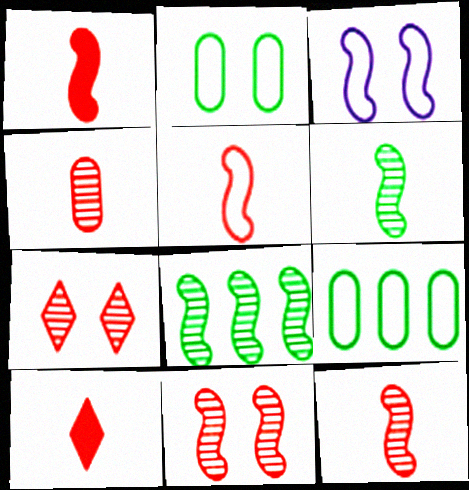[[1, 3, 8], 
[1, 5, 12], 
[4, 5, 10]]